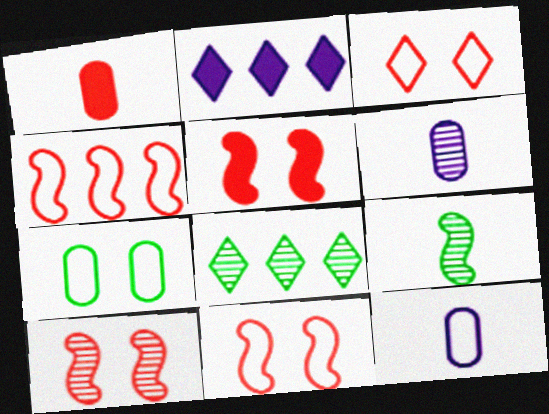[[5, 8, 12], 
[5, 10, 11], 
[6, 8, 10]]